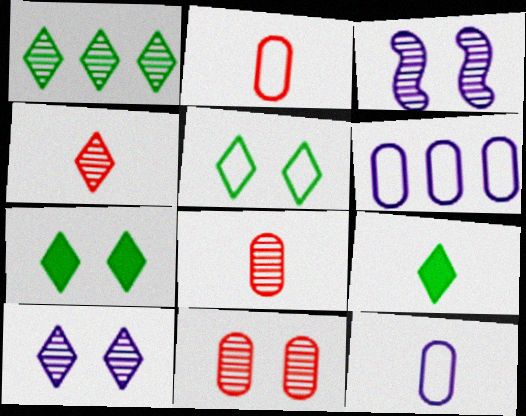[[1, 3, 8], 
[1, 4, 10], 
[1, 5, 9]]